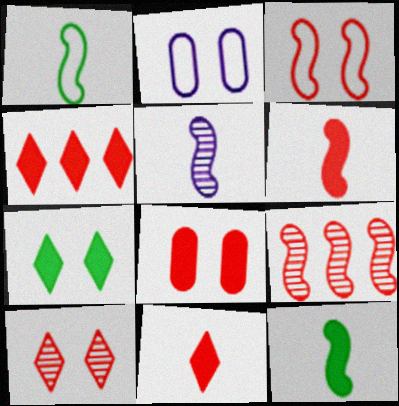[[1, 5, 6], 
[3, 6, 9], 
[3, 8, 10], 
[4, 6, 8]]